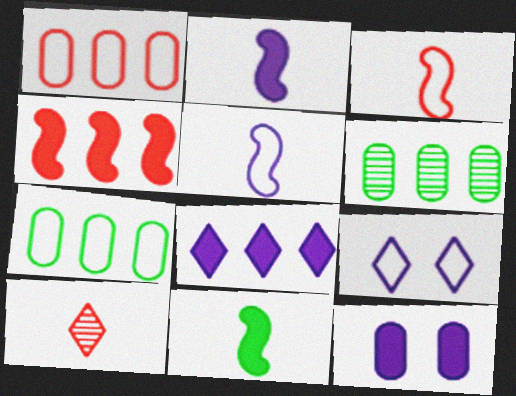[[2, 8, 12], 
[3, 7, 9]]